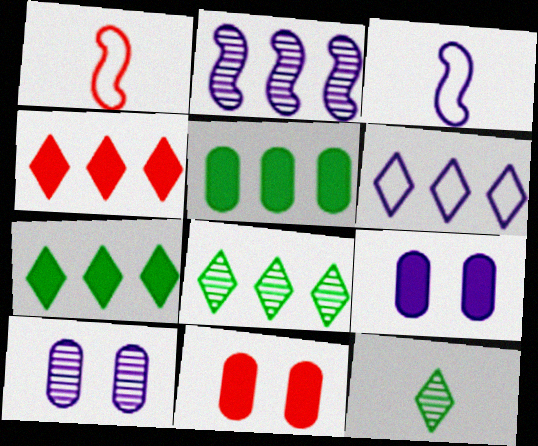[[1, 7, 10], 
[1, 8, 9], 
[3, 8, 11], 
[4, 6, 8]]